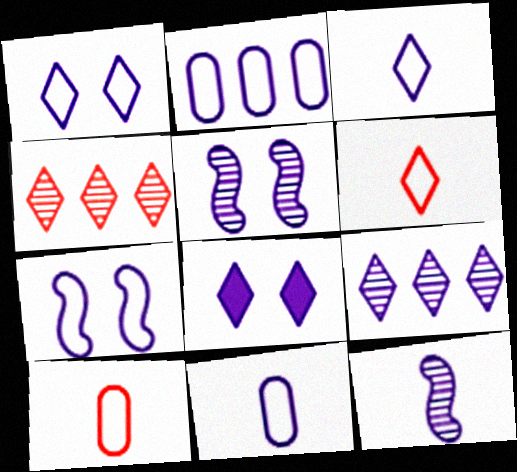[[2, 3, 7], 
[2, 8, 12], 
[3, 8, 9]]